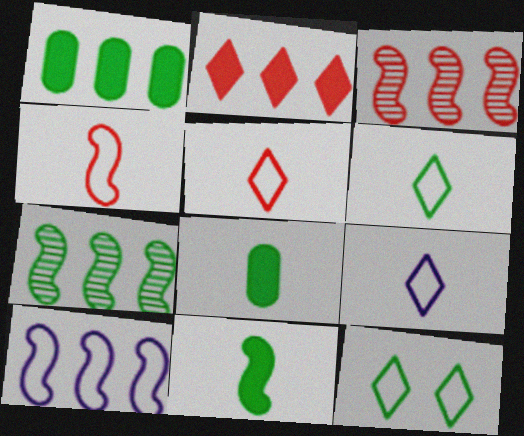[[5, 6, 9], 
[7, 8, 12]]